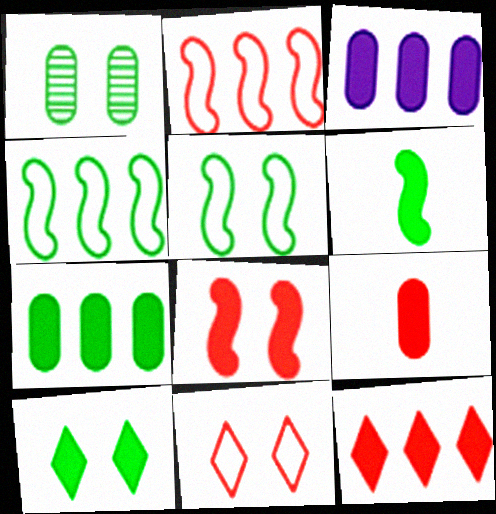[[1, 5, 10], 
[6, 7, 10], 
[8, 9, 12]]